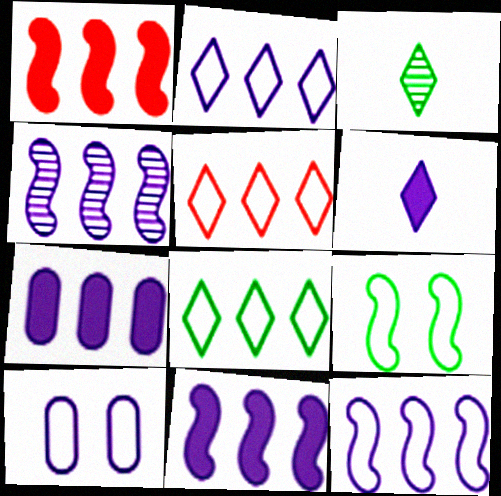[[1, 3, 10], 
[2, 4, 7], 
[2, 5, 8], 
[4, 6, 10], 
[4, 11, 12]]